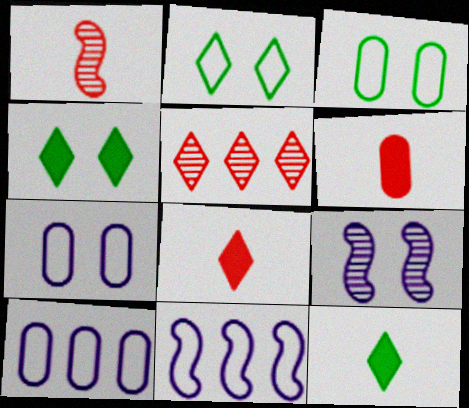[[1, 4, 10]]